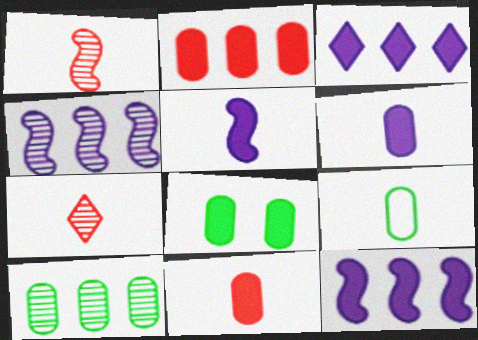[[2, 6, 8], 
[5, 7, 9], 
[8, 9, 10]]